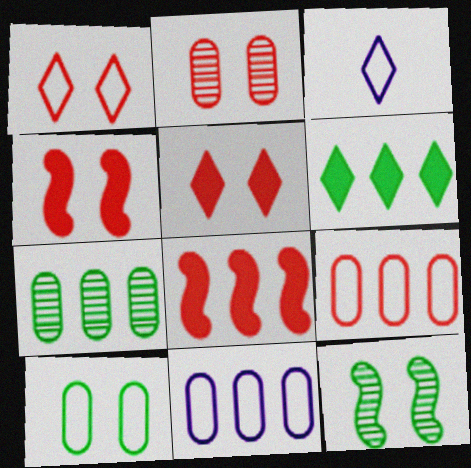[[1, 2, 4], 
[3, 4, 7]]